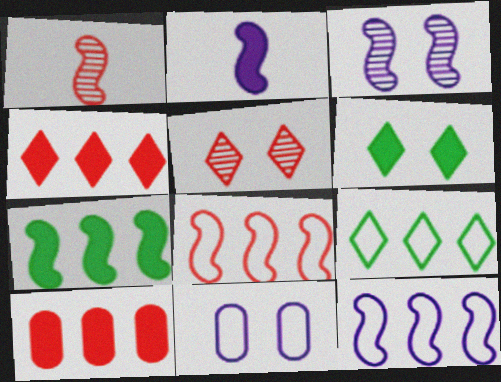[[2, 3, 12], 
[2, 6, 10]]